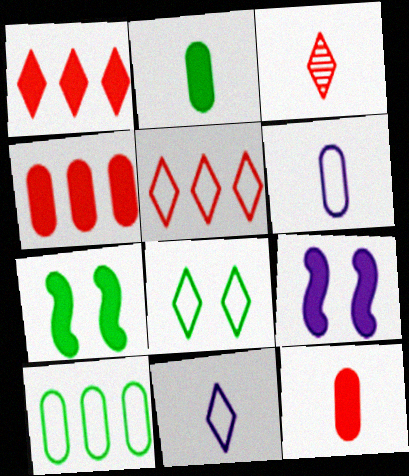[[1, 2, 9], 
[3, 9, 10], 
[5, 8, 11]]